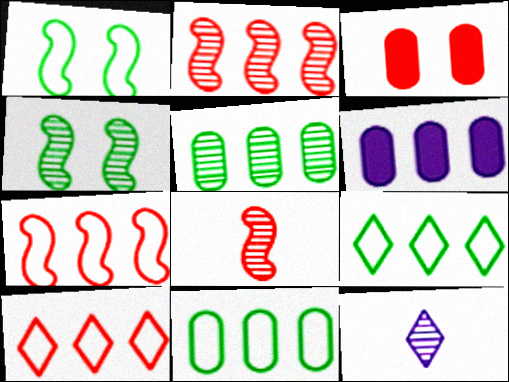[[2, 6, 9], 
[3, 8, 10]]